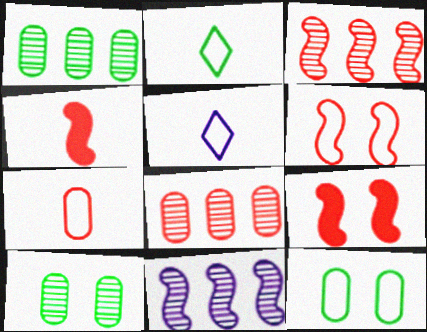[[1, 5, 9], 
[3, 4, 6]]